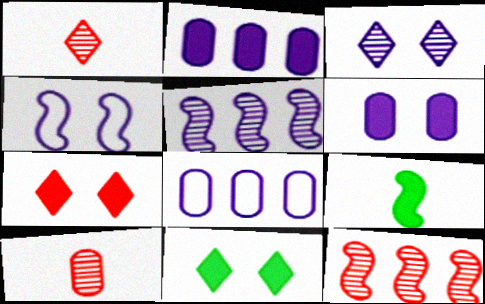[[2, 7, 9], 
[3, 4, 6], 
[4, 9, 12]]